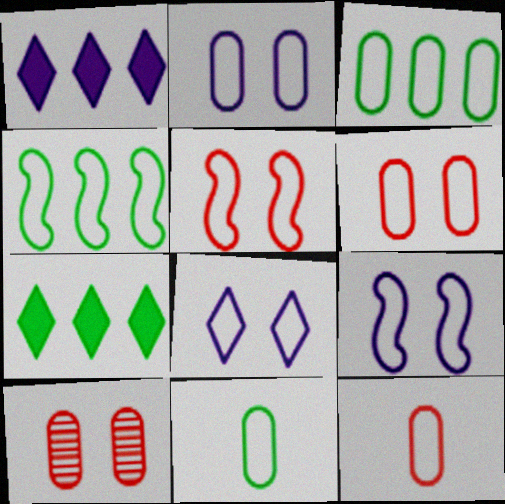[[2, 3, 12], 
[2, 8, 9], 
[4, 8, 12]]